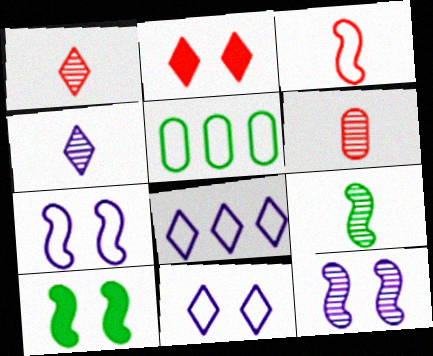[[3, 5, 11], 
[4, 6, 9], 
[6, 8, 10]]